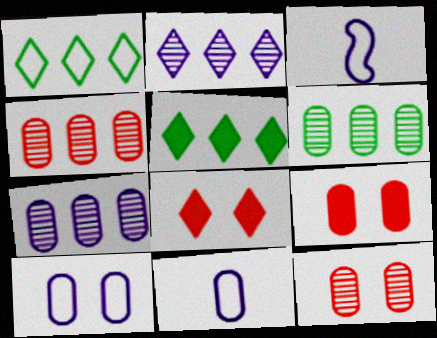[[3, 5, 12], 
[3, 6, 8], 
[4, 6, 7], 
[6, 9, 11]]